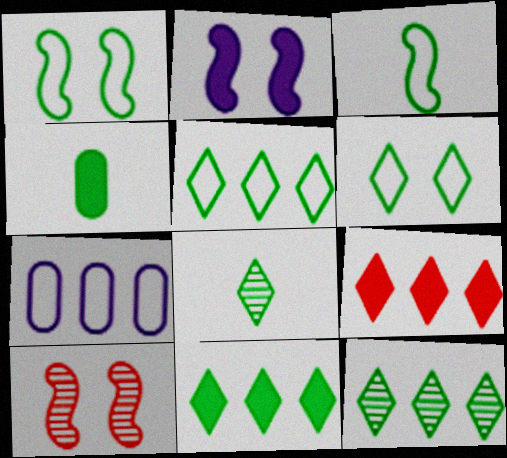[[1, 2, 10], 
[1, 4, 12], 
[2, 4, 9], 
[3, 4, 8], 
[5, 11, 12], 
[6, 8, 11]]